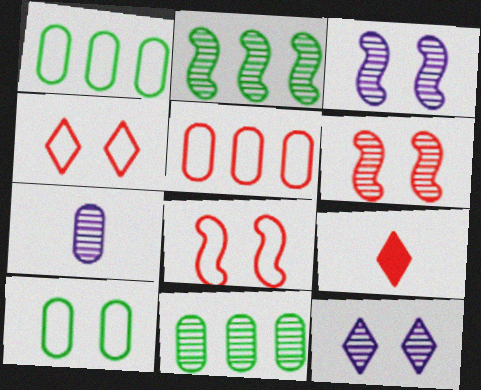[[1, 3, 9], 
[5, 6, 9]]